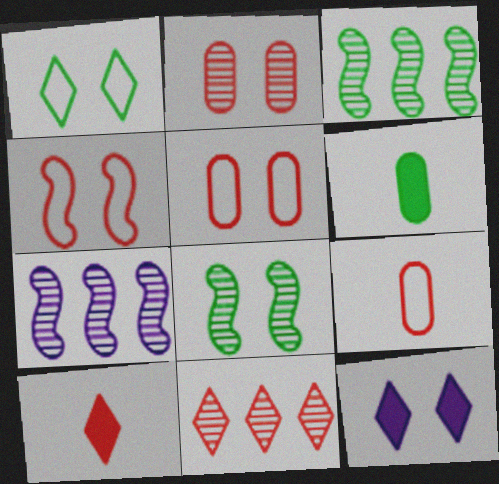[[1, 3, 6], 
[3, 9, 12], 
[5, 8, 12]]